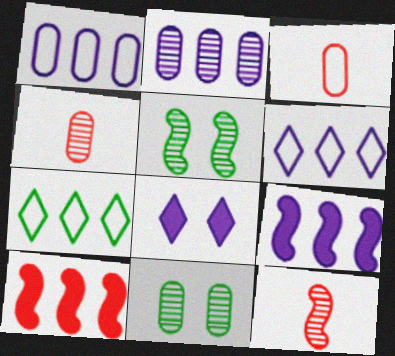[[2, 4, 11], 
[2, 6, 9], 
[2, 7, 10]]